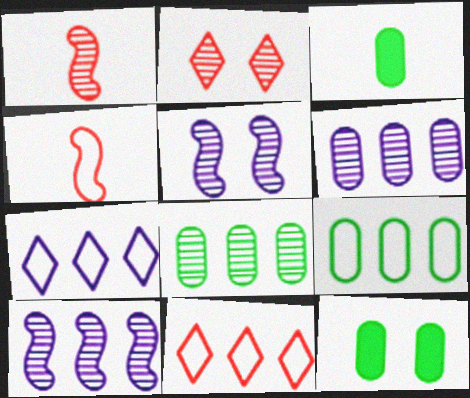[[1, 7, 12], 
[3, 5, 11]]